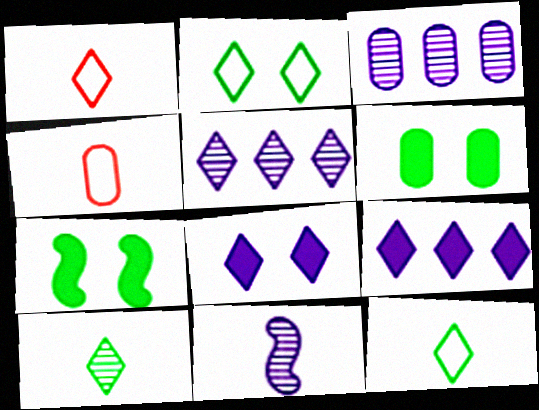[[1, 3, 7], 
[3, 4, 6], 
[4, 5, 7]]